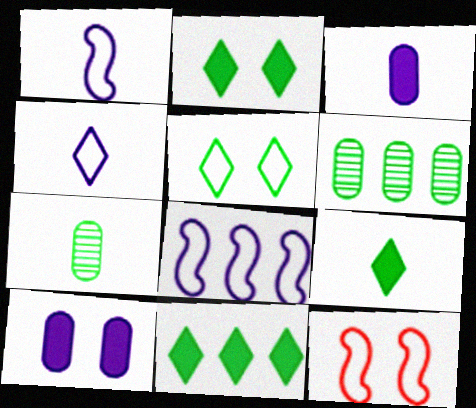[[2, 9, 11]]